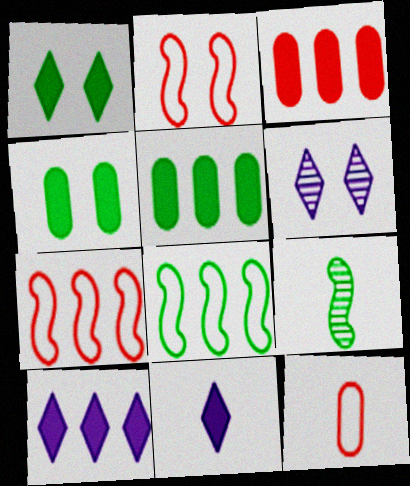[[2, 4, 6], 
[9, 11, 12]]